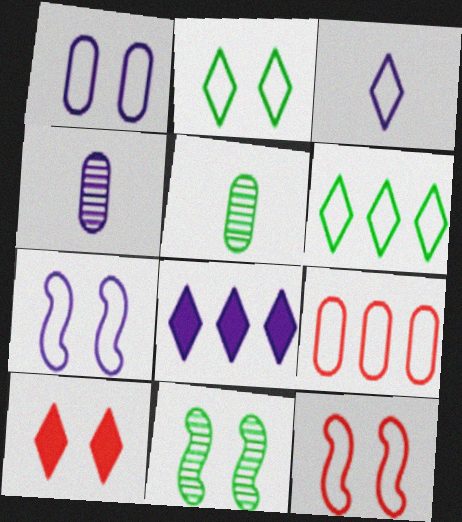[[1, 2, 12], 
[1, 10, 11], 
[4, 7, 8], 
[5, 8, 12]]